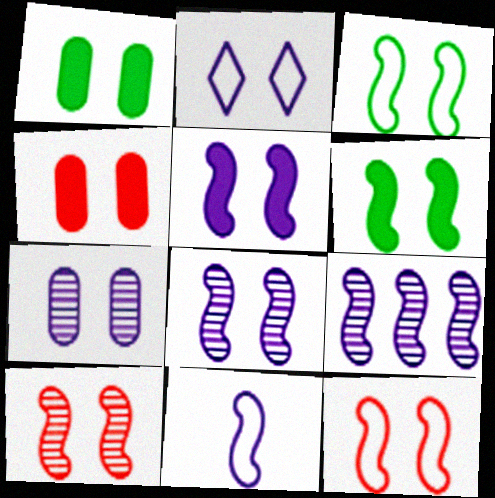[[1, 2, 10], 
[2, 5, 7], 
[3, 5, 10], 
[5, 9, 11], 
[6, 8, 12]]